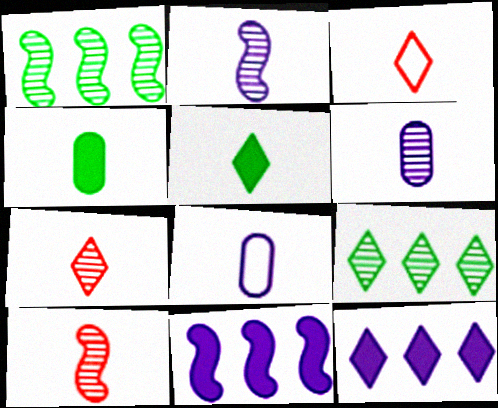[[2, 3, 4], 
[5, 8, 10]]